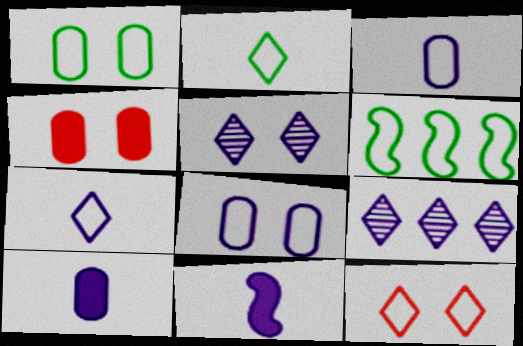[[1, 2, 6], 
[3, 6, 12], 
[8, 9, 11]]